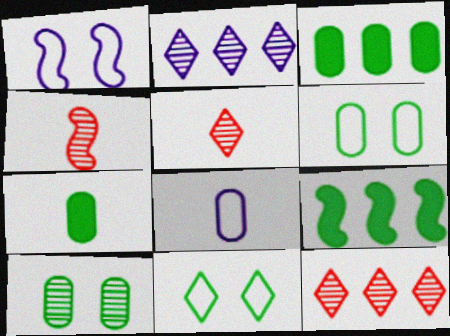[[1, 3, 5], 
[1, 4, 9], 
[1, 7, 12], 
[2, 4, 10]]